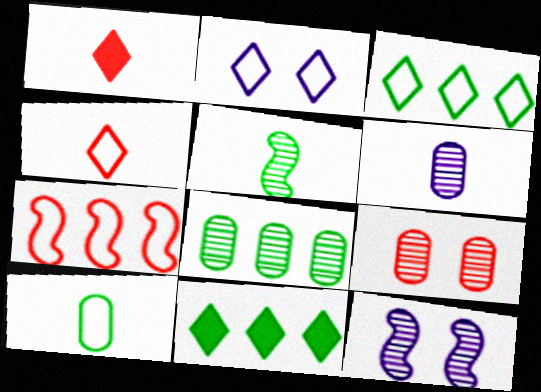[[1, 7, 9], 
[2, 3, 4], 
[2, 7, 10], 
[6, 8, 9]]